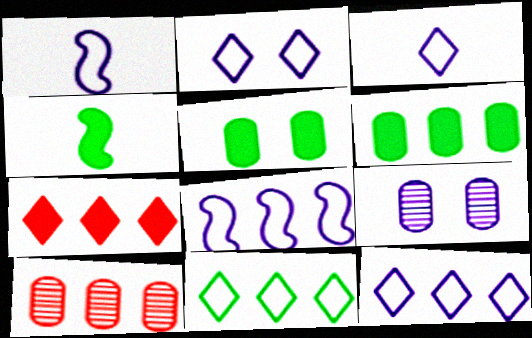[[2, 3, 12], 
[2, 4, 10]]